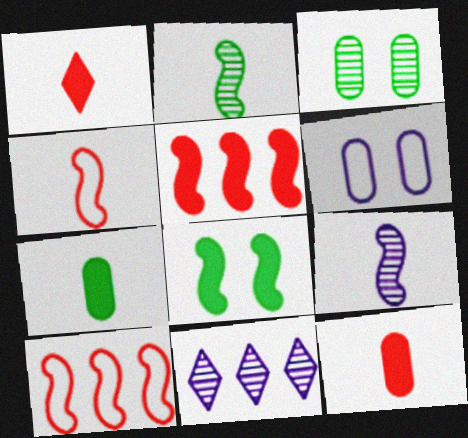[[8, 9, 10]]